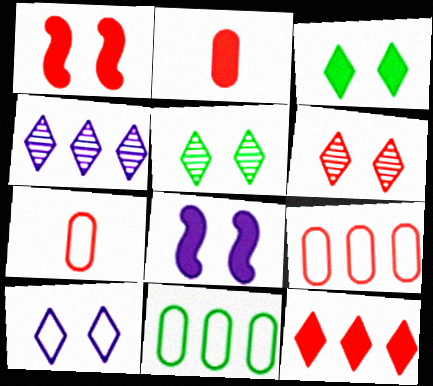[[1, 2, 12], 
[3, 6, 10]]